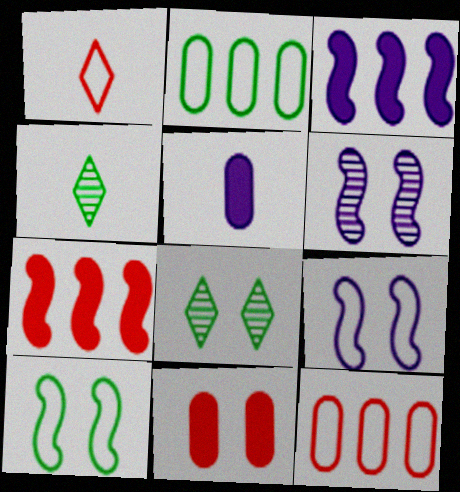[[1, 2, 9], 
[8, 9, 11]]